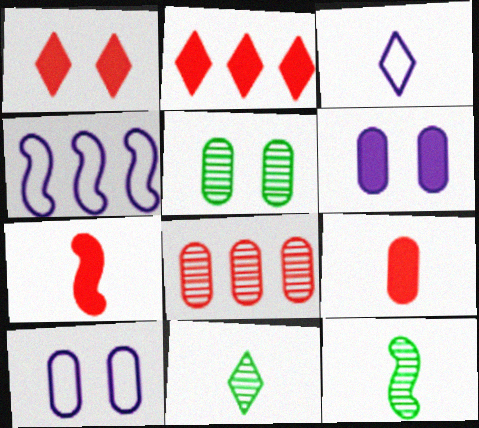[[2, 10, 12], 
[3, 4, 10], 
[3, 9, 12]]